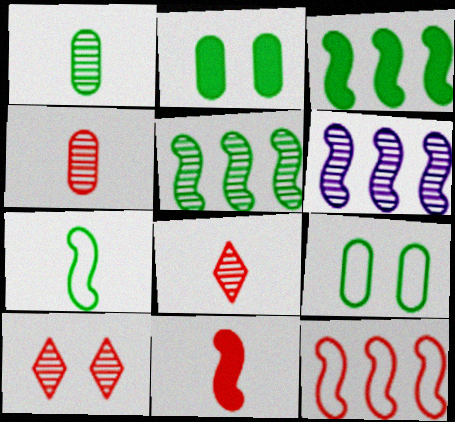[[1, 6, 10], 
[3, 6, 12]]